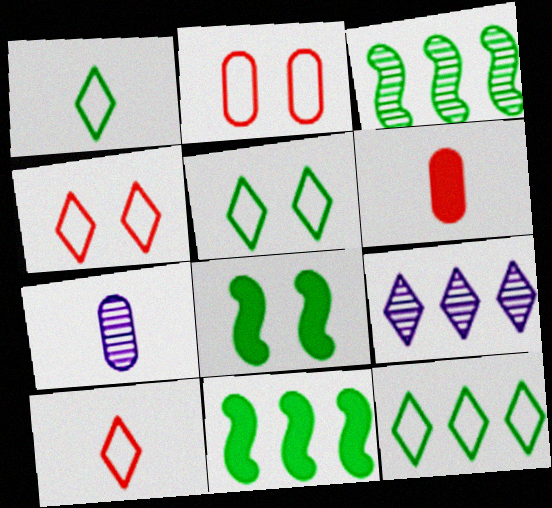[[1, 5, 12], 
[4, 7, 11]]